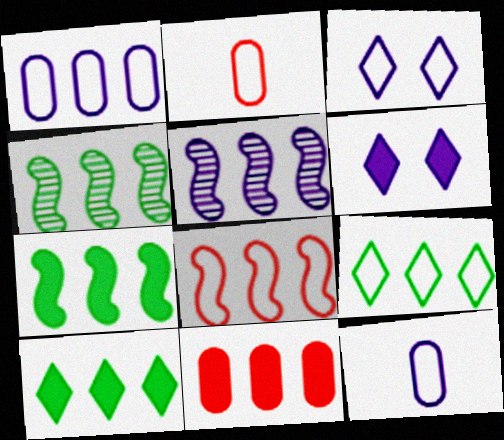[[1, 8, 9], 
[2, 4, 6], 
[5, 6, 12], 
[5, 7, 8], 
[5, 9, 11]]